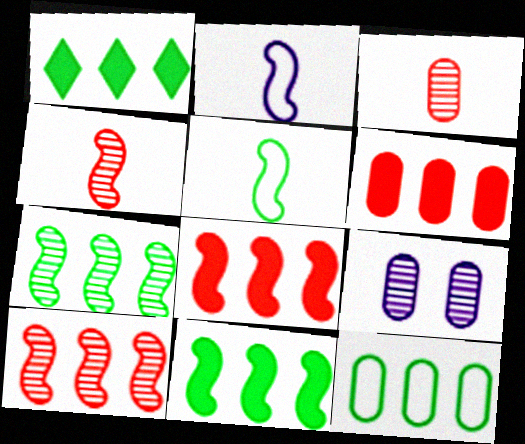[[1, 7, 12]]